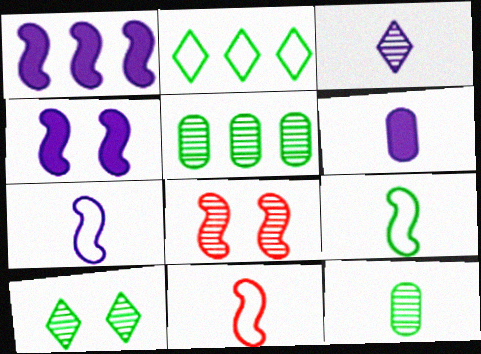[[1, 8, 9], 
[2, 6, 8], 
[3, 5, 8], 
[3, 6, 7], 
[7, 9, 11]]